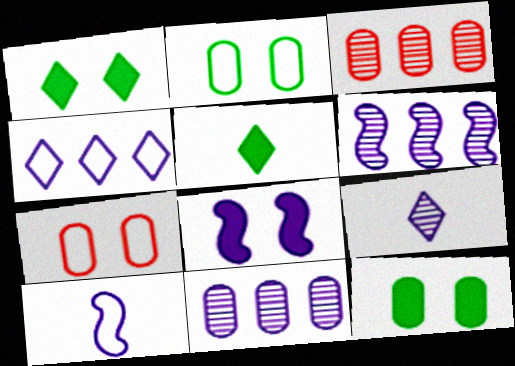[[1, 3, 10], 
[5, 6, 7], 
[6, 8, 10]]